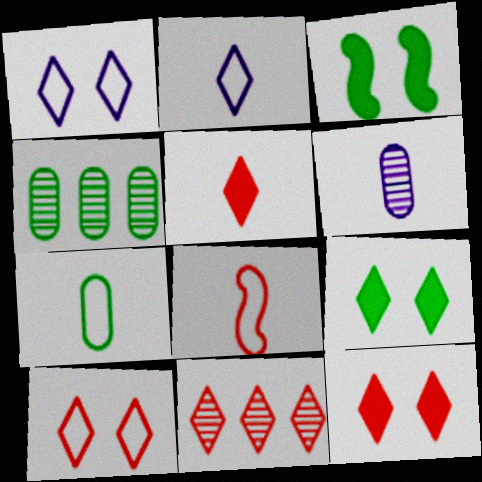[[2, 7, 8], 
[2, 9, 11], 
[5, 10, 11]]